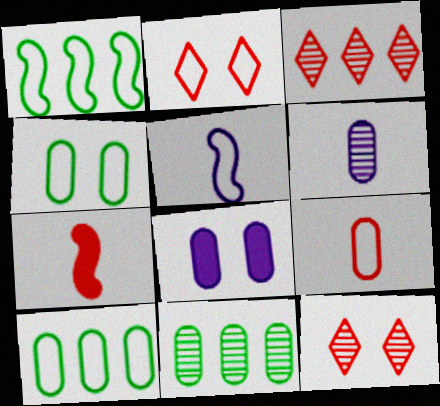[[2, 5, 10], 
[8, 9, 11]]